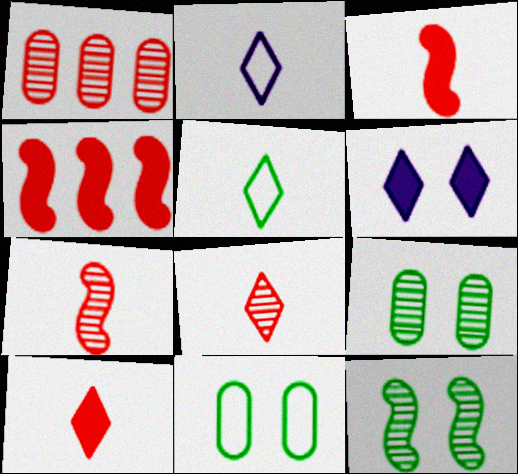[[2, 4, 9]]